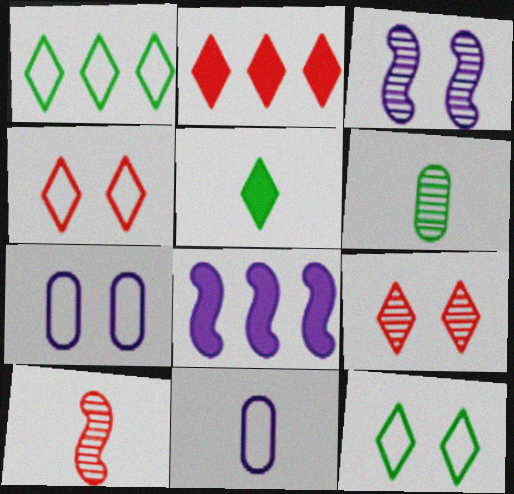[[4, 6, 8], 
[5, 10, 11]]